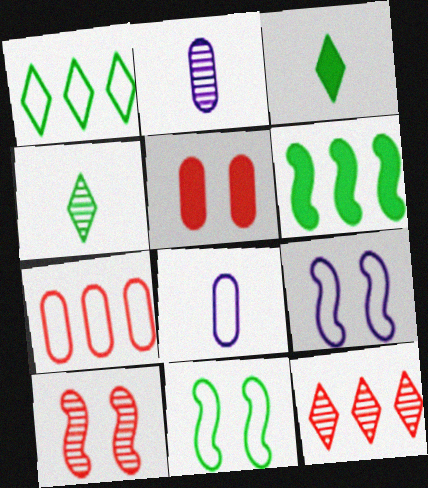[]